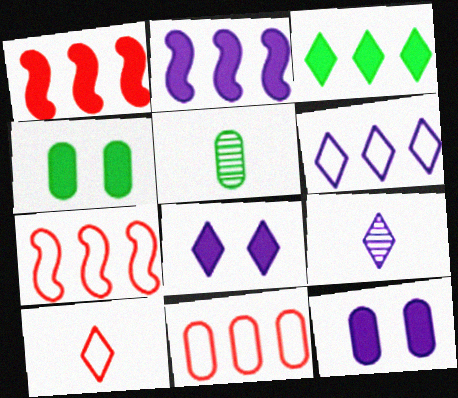[[4, 7, 9], 
[5, 7, 8], 
[5, 11, 12], 
[6, 8, 9]]